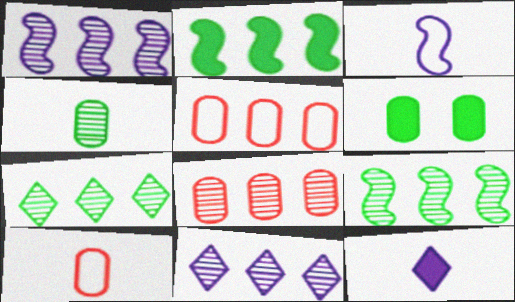[[1, 7, 8], 
[2, 5, 11], 
[8, 9, 11]]